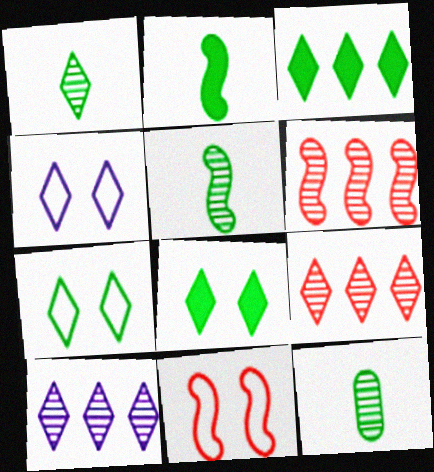[[1, 3, 7], 
[1, 5, 12]]